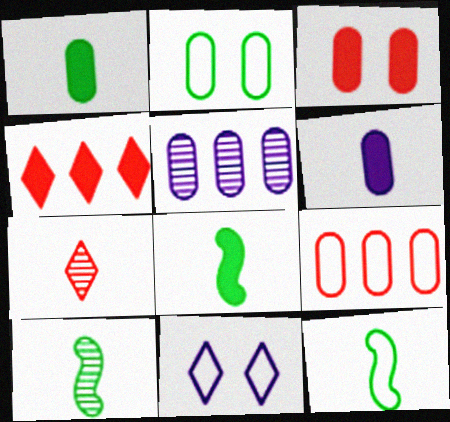[[6, 7, 12], 
[8, 10, 12], 
[9, 11, 12]]